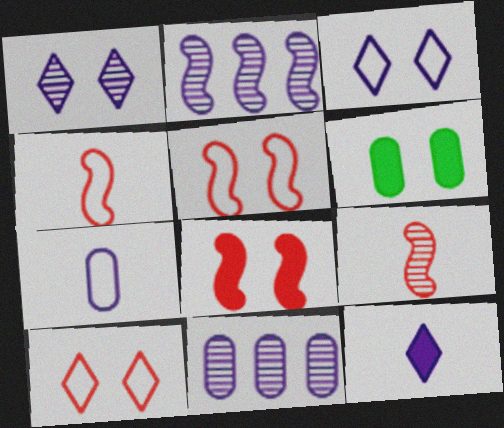[[1, 5, 6]]